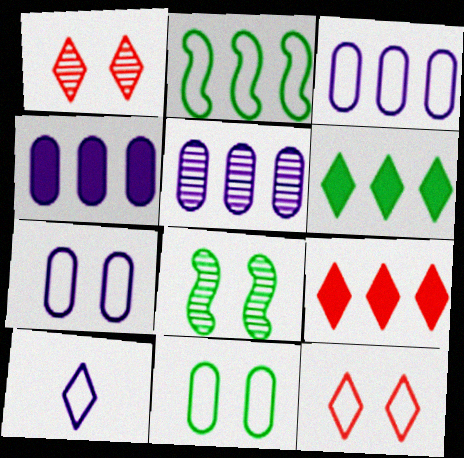[[1, 6, 10], 
[2, 5, 9], 
[3, 4, 5]]